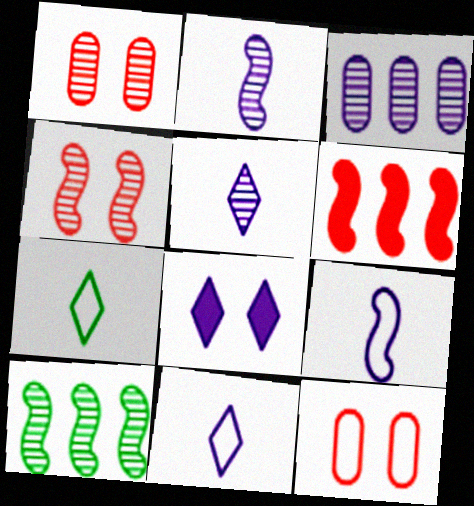[[1, 5, 10], 
[2, 4, 10], 
[3, 8, 9]]